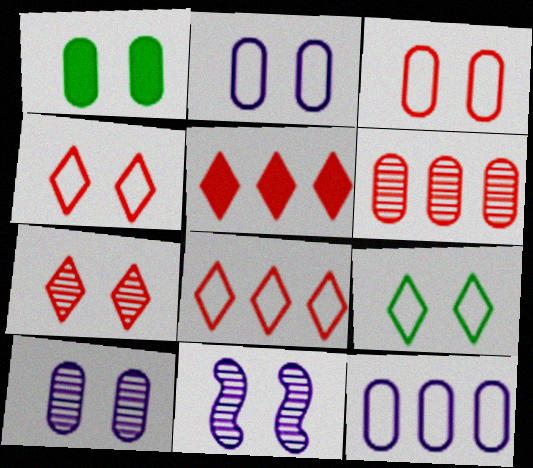[[1, 3, 10], 
[1, 4, 11]]